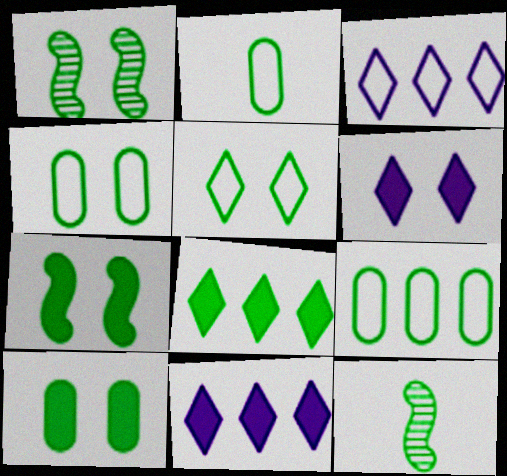[[1, 2, 8], 
[1, 5, 10], 
[2, 4, 9], 
[4, 8, 12]]